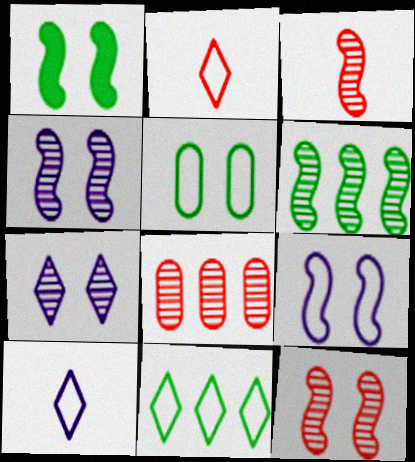[[1, 8, 10], 
[1, 9, 12], 
[3, 4, 6]]